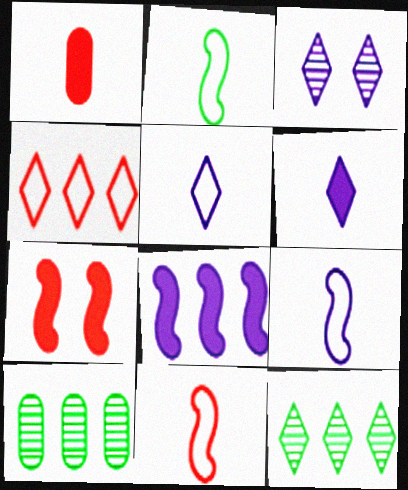[[2, 9, 11], 
[4, 8, 10], 
[5, 7, 10]]